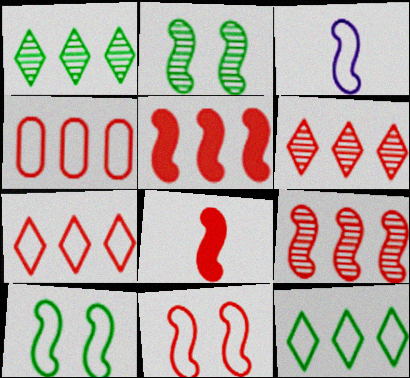[[2, 3, 5], 
[4, 5, 6], 
[8, 9, 11]]